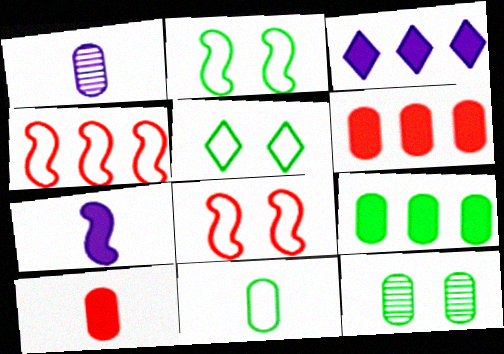[[1, 10, 11], 
[9, 11, 12]]